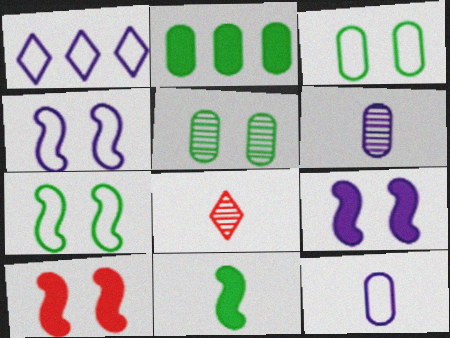[[1, 4, 12], 
[1, 6, 9], 
[2, 4, 8], 
[8, 11, 12]]